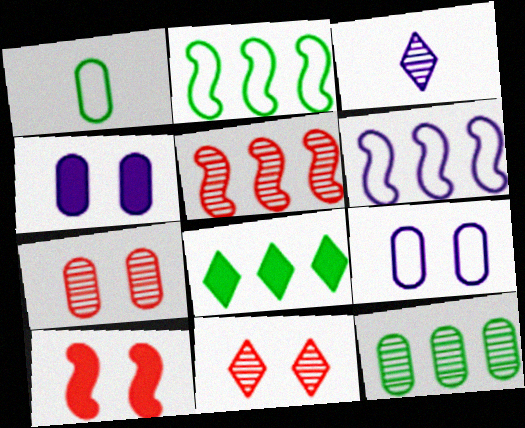[[2, 8, 12], 
[3, 4, 6]]